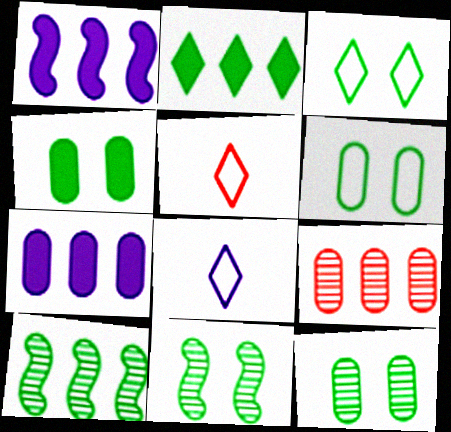[[1, 5, 12], 
[3, 4, 11], 
[4, 6, 12], 
[5, 7, 11]]